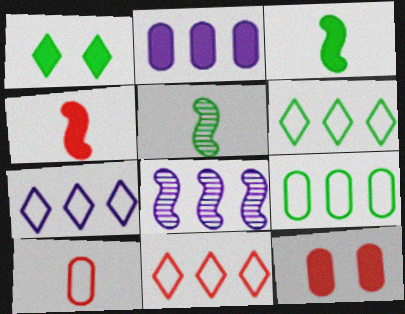[[1, 2, 4], 
[1, 5, 9], 
[1, 8, 10], 
[2, 7, 8], 
[5, 7, 12], 
[6, 7, 11]]